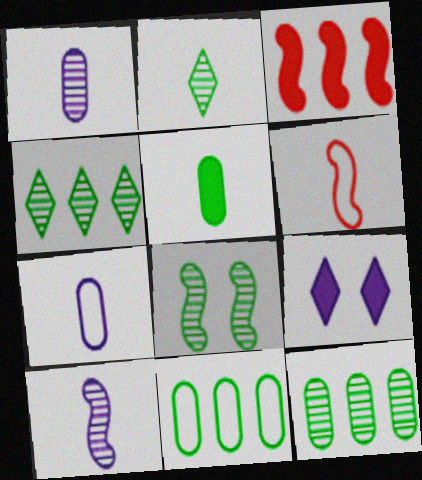[[2, 8, 12], 
[3, 5, 9], 
[6, 9, 12]]